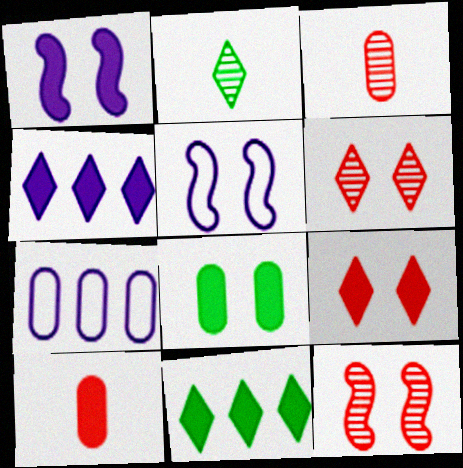[[1, 8, 9], 
[1, 10, 11], 
[3, 5, 11], 
[3, 7, 8], 
[5, 6, 8]]